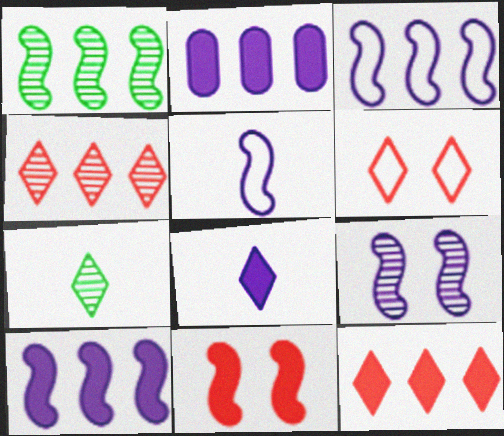[[1, 5, 11], 
[5, 9, 10]]